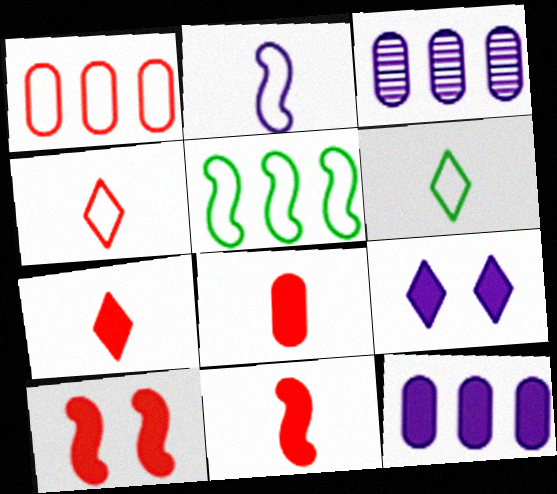[[2, 3, 9], 
[3, 6, 10], 
[7, 8, 11]]